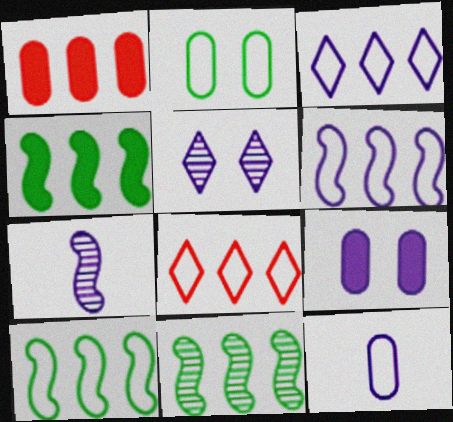[[1, 3, 11], 
[3, 7, 9], 
[4, 10, 11]]